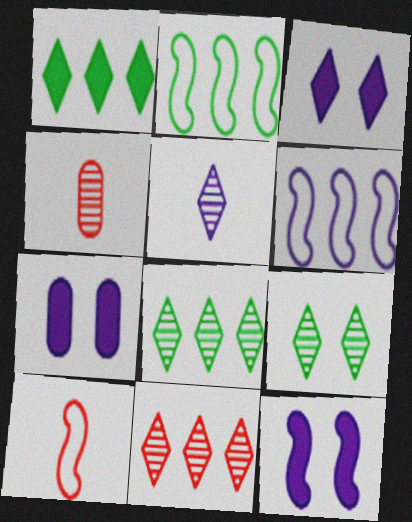[[2, 3, 4], 
[3, 7, 12], 
[5, 6, 7], 
[5, 9, 11], 
[7, 8, 10]]